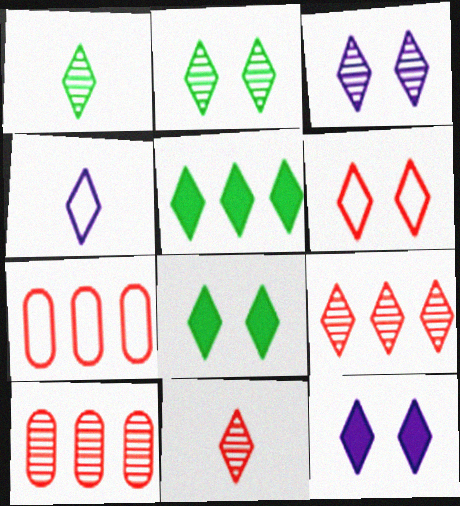[[1, 3, 9], 
[2, 6, 12], 
[3, 6, 8], 
[4, 8, 9]]